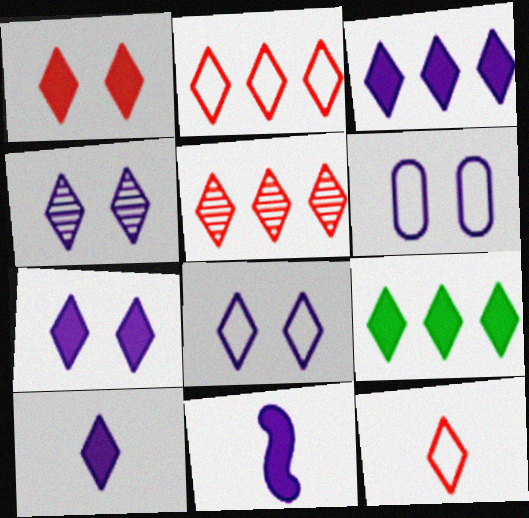[[1, 5, 12], 
[1, 9, 10], 
[3, 7, 10], 
[4, 7, 8], 
[4, 9, 12]]